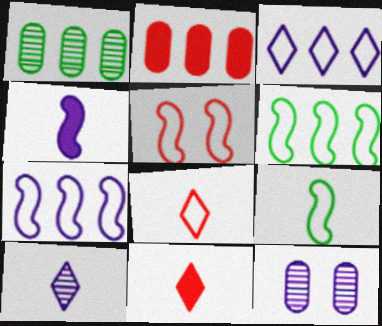[[3, 4, 12], 
[5, 7, 9], 
[6, 11, 12]]